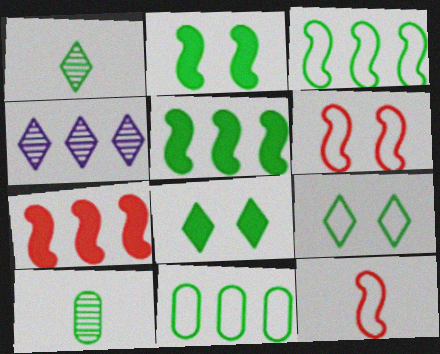[[1, 2, 11], 
[3, 8, 10], 
[4, 7, 11], 
[5, 9, 10]]